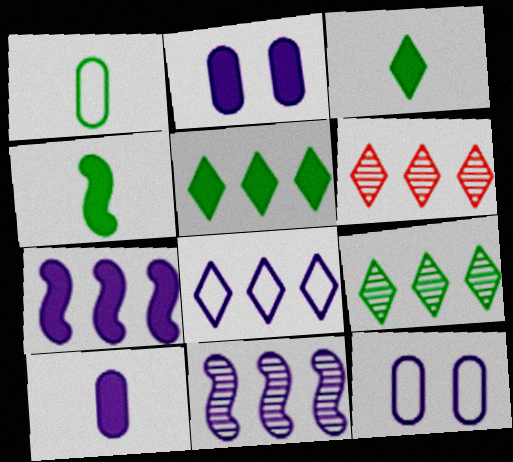[[4, 6, 12], 
[5, 6, 8]]